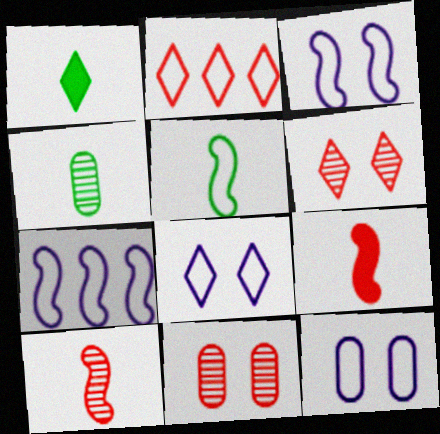[[1, 4, 5], 
[1, 7, 11], 
[2, 5, 12], 
[2, 9, 11], 
[3, 8, 12]]